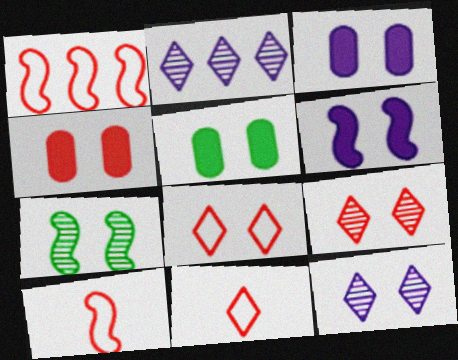[[2, 5, 10], 
[3, 4, 5], 
[3, 7, 8]]